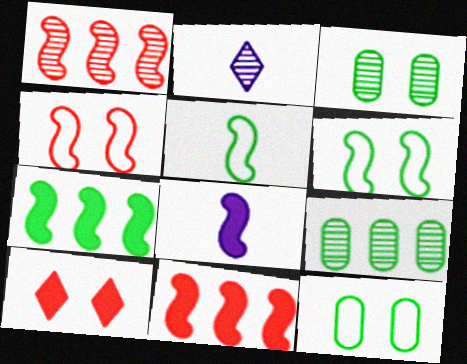[[1, 2, 3], 
[1, 6, 8], 
[2, 11, 12]]